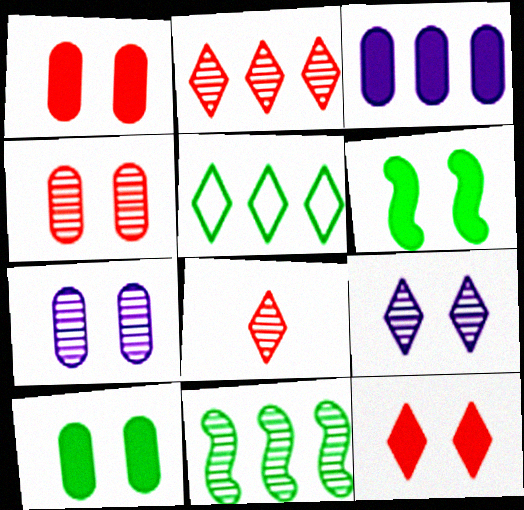[[7, 8, 11]]